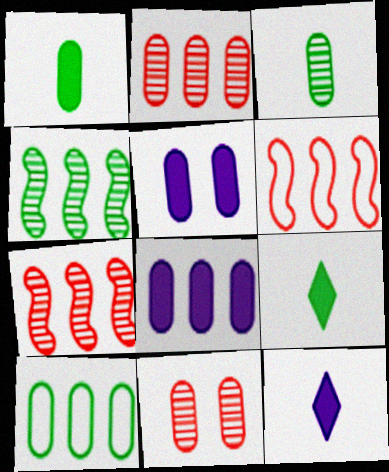[[2, 8, 10]]